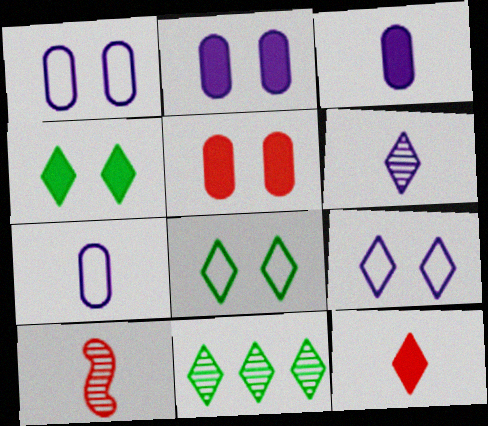[[9, 11, 12]]